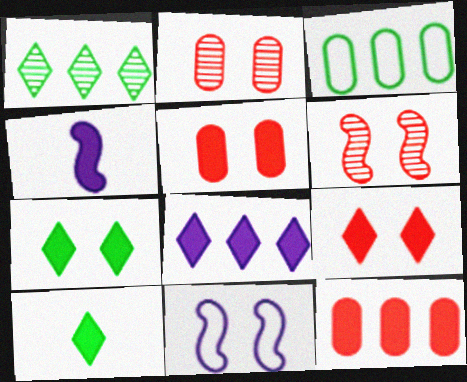[[2, 7, 11], 
[4, 7, 12], 
[8, 9, 10]]